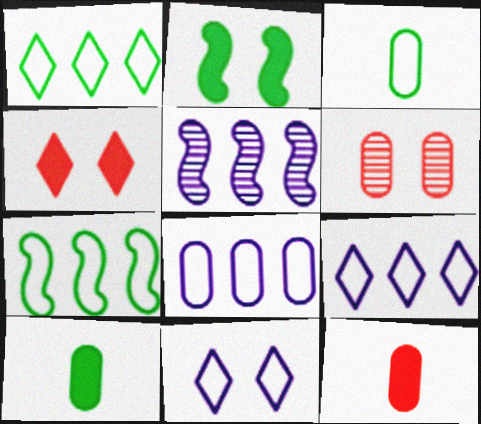[[2, 6, 11], 
[3, 4, 5], 
[6, 8, 10]]